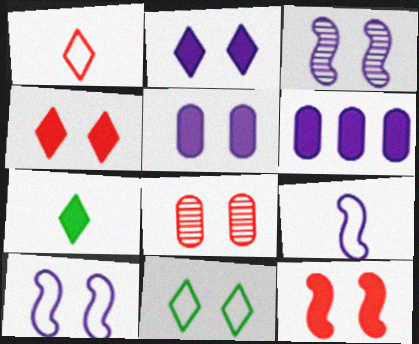[[6, 7, 12]]